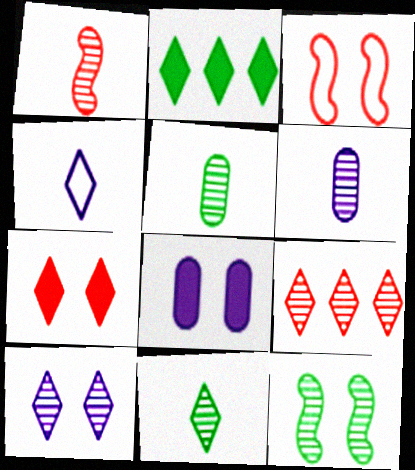[[1, 6, 11], 
[2, 3, 6], 
[6, 9, 12], 
[9, 10, 11]]